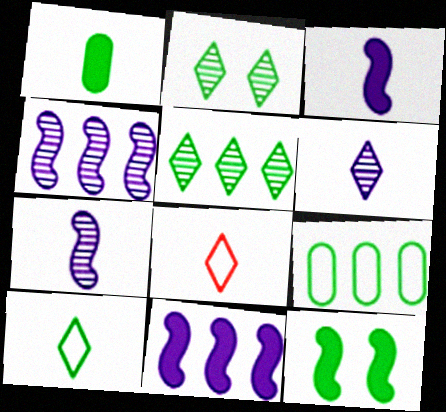[[1, 7, 8]]